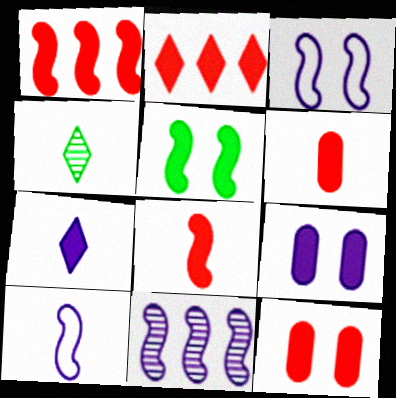[[2, 8, 12], 
[4, 6, 10]]